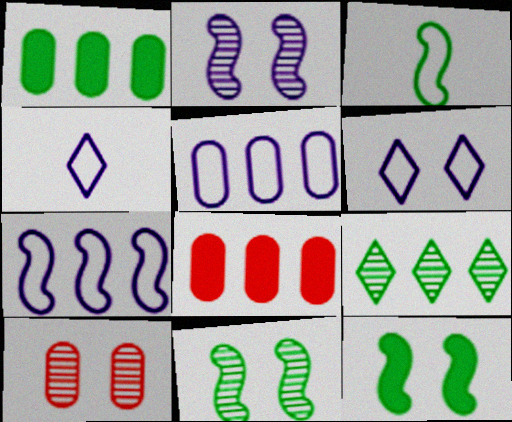[[4, 8, 11], 
[6, 10, 12], 
[7, 8, 9]]